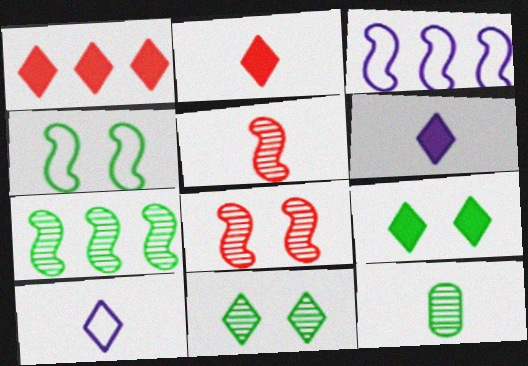[[1, 6, 9], 
[1, 10, 11], 
[7, 11, 12]]